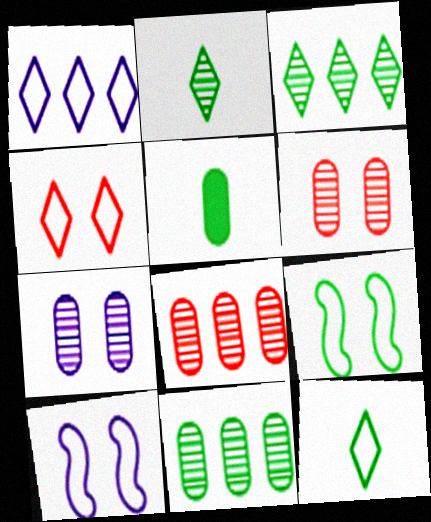[[1, 4, 12], 
[3, 5, 9]]